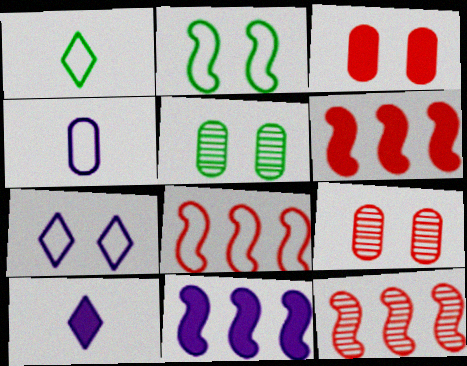[[1, 9, 11], 
[5, 8, 10], 
[6, 8, 12]]